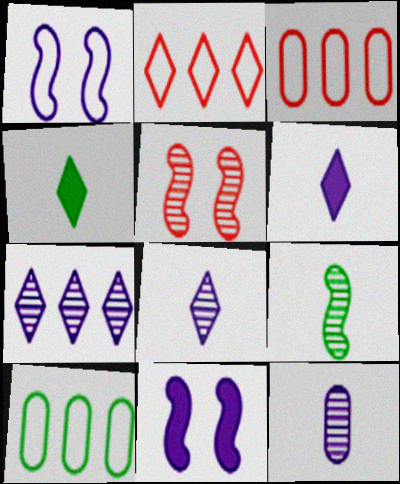[[5, 6, 10]]